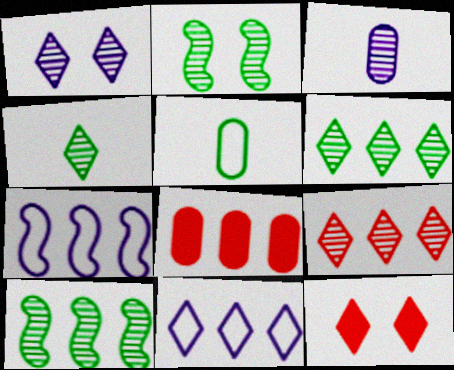[[1, 4, 9], 
[2, 3, 9], 
[4, 11, 12], 
[6, 7, 8], 
[8, 10, 11]]